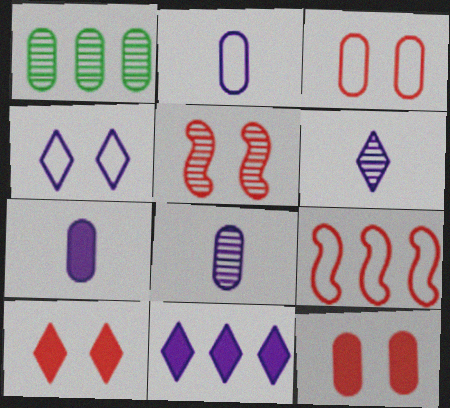[[1, 2, 12], 
[1, 3, 7], 
[1, 5, 6], 
[1, 9, 11], 
[2, 7, 8], 
[3, 5, 10], 
[4, 6, 11]]